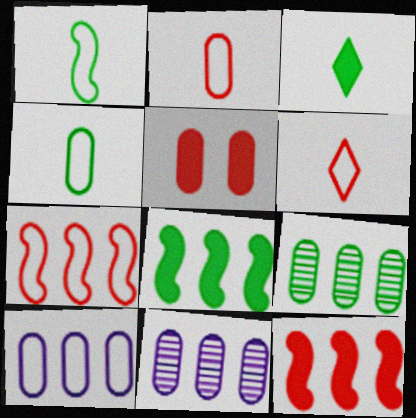[[4, 5, 11]]